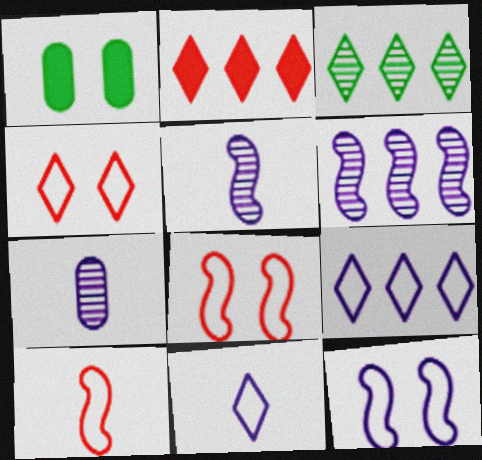[[2, 3, 9]]